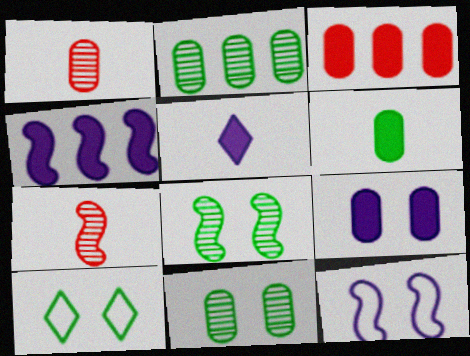[[1, 4, 10], 
[3, 6, 9], 
[4, 5, 9]]